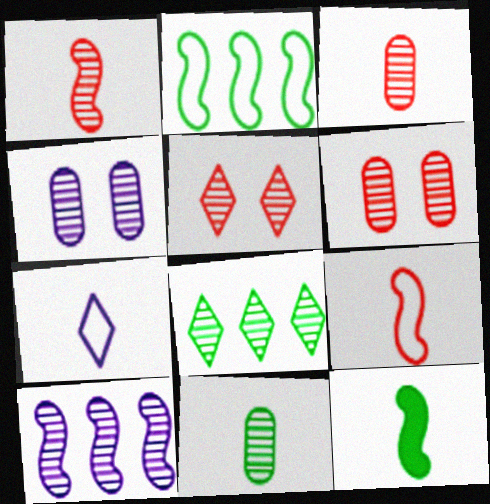[[1, 4, 8], 
[3, 7, 12], 
[5, 10, 11]]